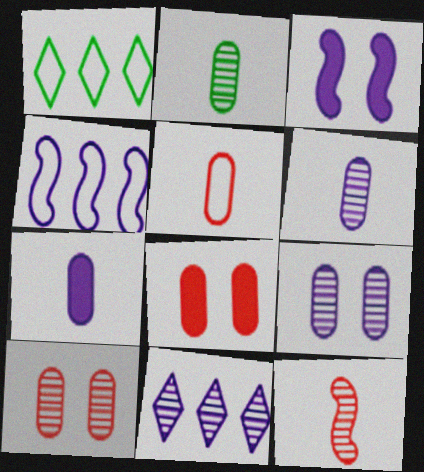[[2, 5, 7]]